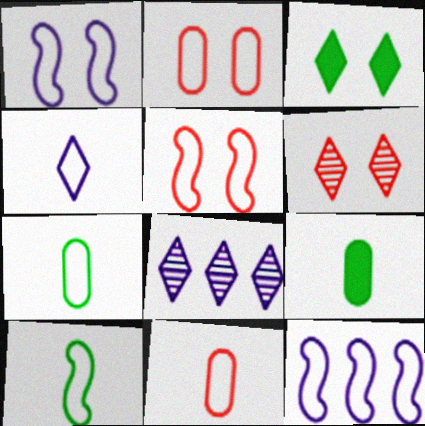[[4, 10, 11], 
[5, 8, 9], 
[5, 10, 12], 
[6, 9, 12]]